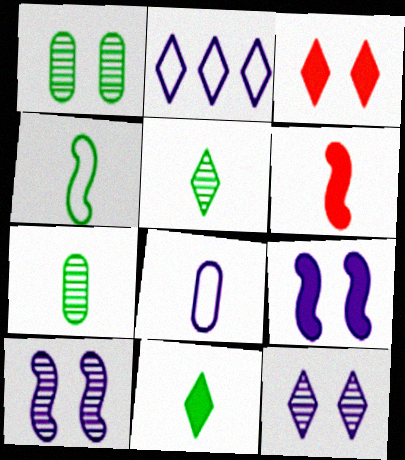[[1, 2, 6], 
[2, 3, 5], 
[4, 7, 11], 
[5, 6, 8]]